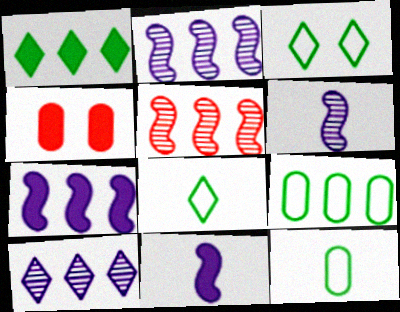[[1, 4, 11], 
[2, 4, 8]]